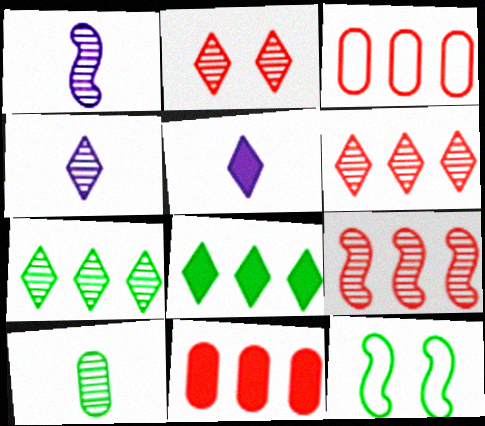[[2, 4, 7], 
[4, 11, 12], 
[8, 10, 12]]